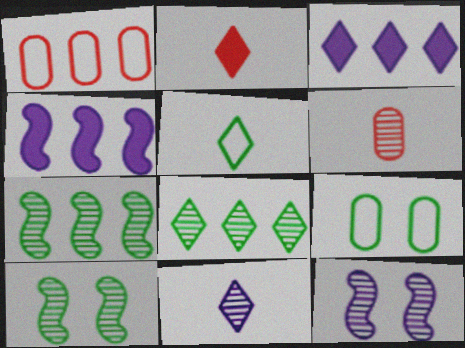[[1, 3, 7], 
[1, 4, 8], 
[2, 5, 11], 
[6, 8, 12]]